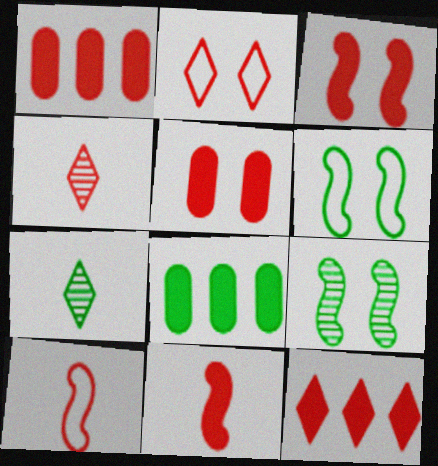[[2, 4, 12], 
[5, 11, 12], 
[6, 7, 8]]